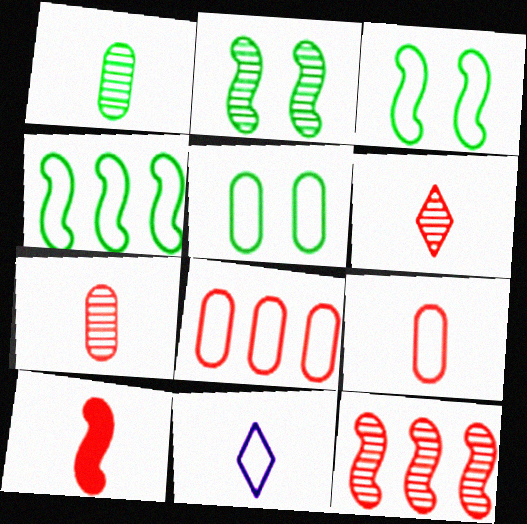[[1, 10, 11], 
[3, 8, 11], 
[6, 9, 10]]